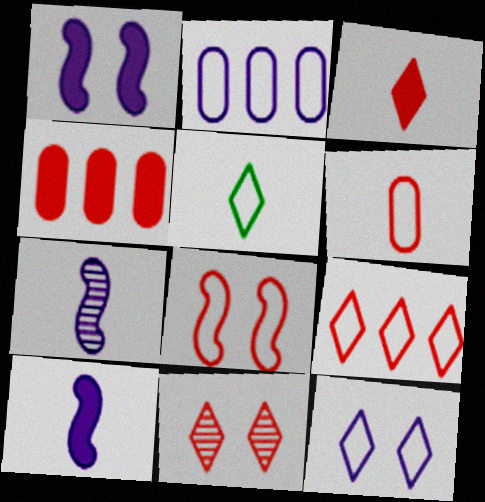[[2, 5, 8], 
[3, 9, 11], 
[5, 9, 12], 
[6, 8, 9]]